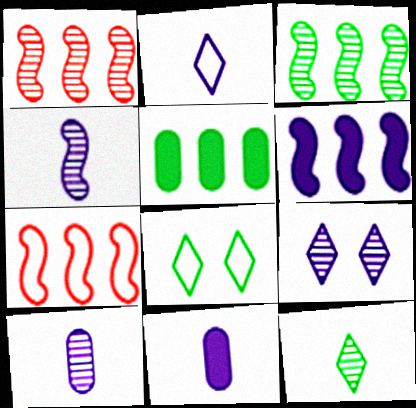[[1, 8, 11], 
[2, 4, 11], 
[3, 6, 7]]